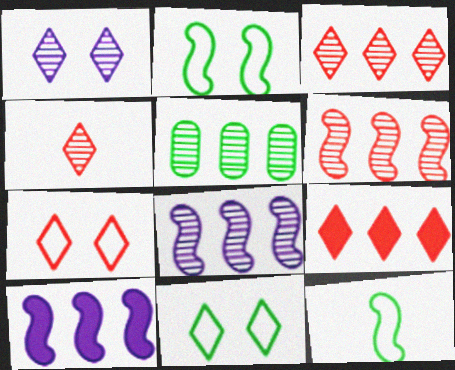[[3, 5, 8], 
[4, 7, 9]]